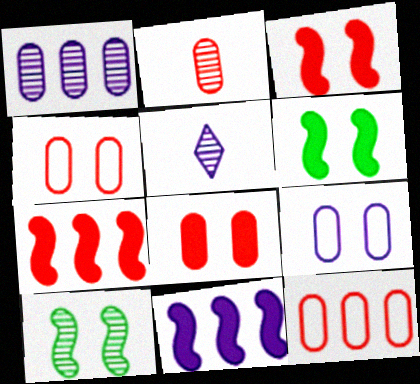[[2, 8, 12], 
[5, 6, 12], 
[5, 9, 11]]